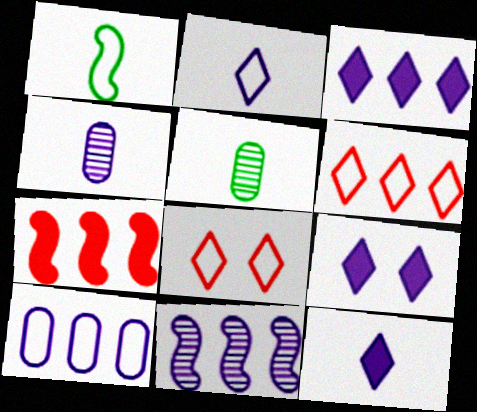[[1, 8, 10], 
[3, 9, 12], 
[3, 10, 11]]